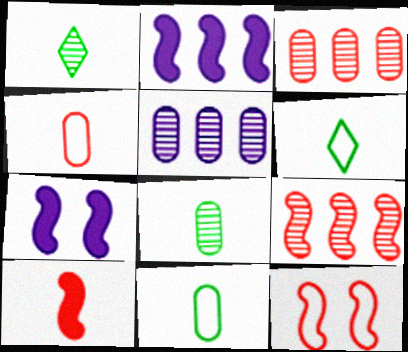[[3, 6, 7], 
[9, 10, 12]]